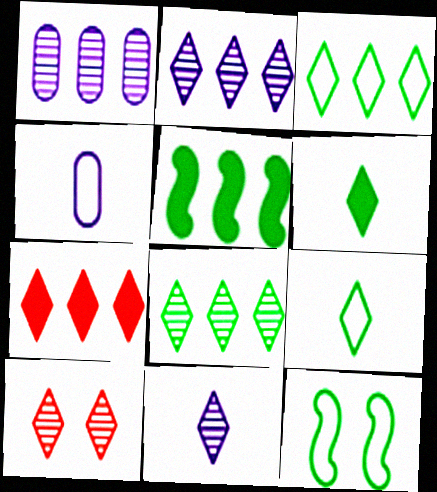[[2, 3, 7], 
[4, 5, 10], 
[8, 10, 11]]